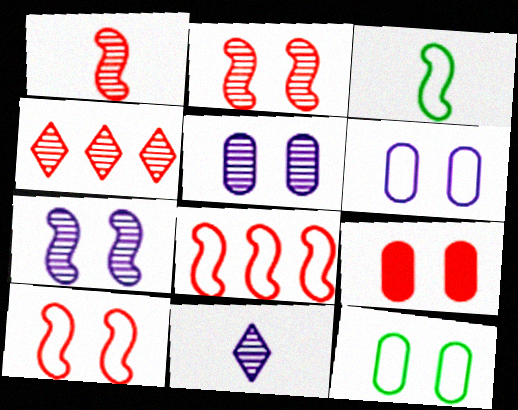[[5, 9, 12]]